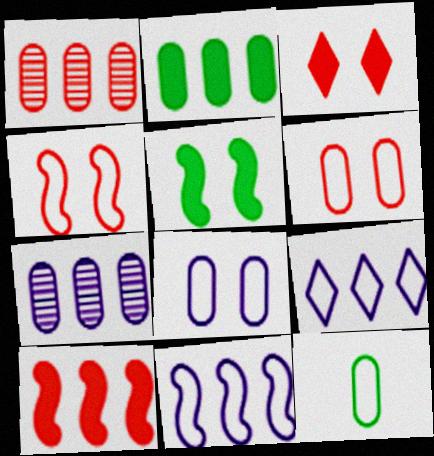[[4, 9, 12]]